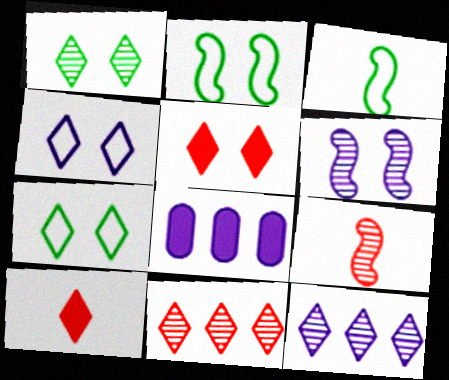[[1, 4, 5], 
[7, 8, 9], 
[7, 10, 12]]